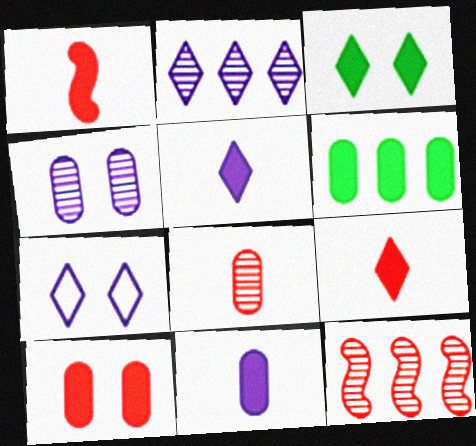[[2, 5, 7], 
[6, 10, 11]]